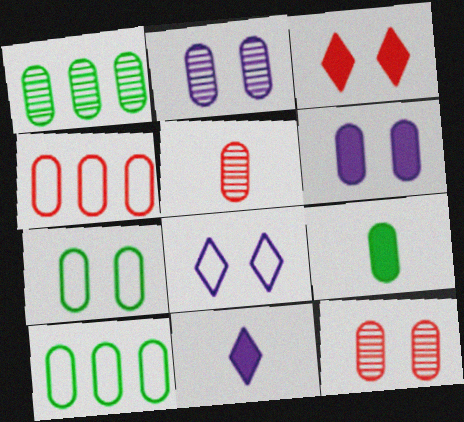[[1, 2, 5], 
[1, 7, 9], 
[2, 4, 9], 
[5, 6, 10], 
[6, 7, 12]]